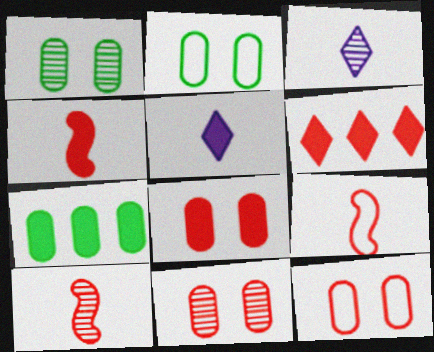[[4, 6, 8], 
[4, 9, 10], 
[6, 9, 11], 
[6, 10, 12], 
[8, 11, 12]]